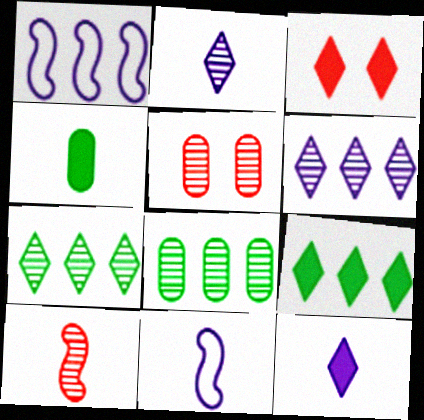[[3, 8, 11], 
[3, 9, 12], 
[5, 9, 11]]